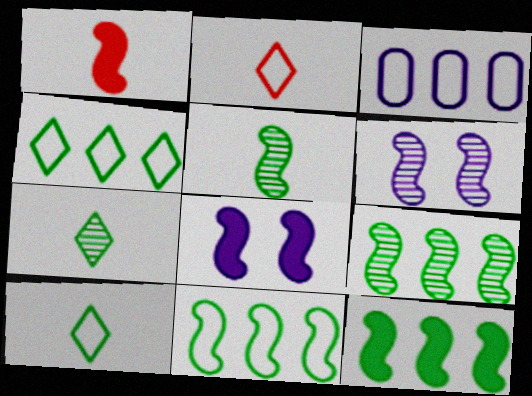[[1, 6, 11], 
[1, 8, 12], 
[9, 11, 12]]